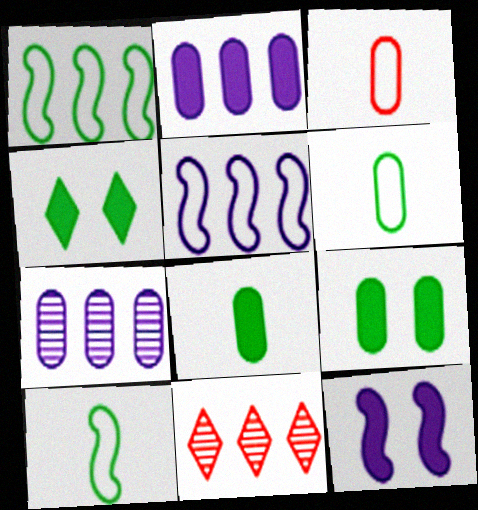[[1, 2, 11], 
[3, 7, 9], 
[6, 11, 12]]